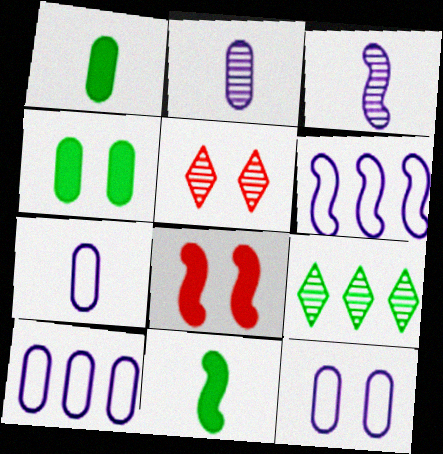[[1, 5, 6], 
[5, 10, 11], 
[7, 8, 9], 
[7, 10, 12]]